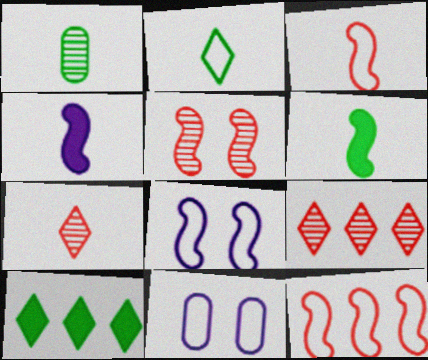[[1, 2, 6], 
[2, 11, 12], 
[6, 9, 11]]